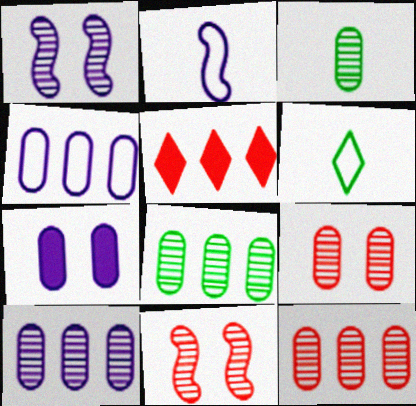[[3, 9, 10], 
[8, 10, 12]]